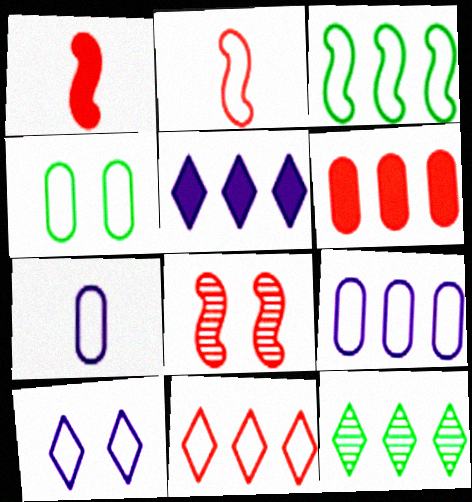[[3, 9, 11], 
[5, 11, 12]]